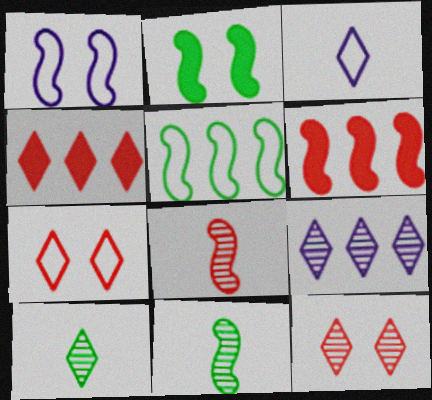[[1, 6, 11], 
[2, 5, 11], 
[9, 10, 12]]